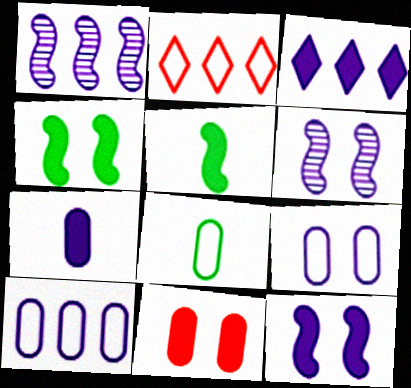[[1, 3, 10], 
[3, 5, 11], 
[3, 7, 12]]